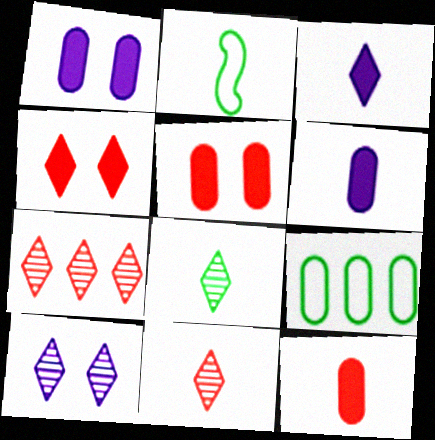[[1, 2, 7], 
[2, 6, 11], 
[7, 8, 10]]